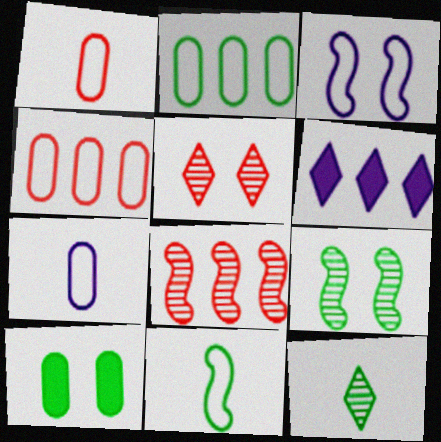[[1, 6, 9], 
[2, 6, 8], 
[3, 5, 10]]